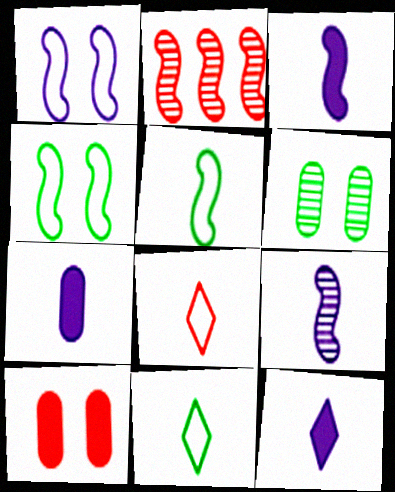[[2, 3, 4], 
[2, 8, 10], 
[3, 7, 12]]